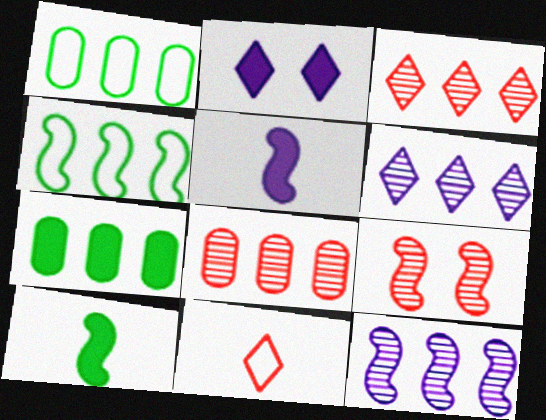[[4, 5, 9]]